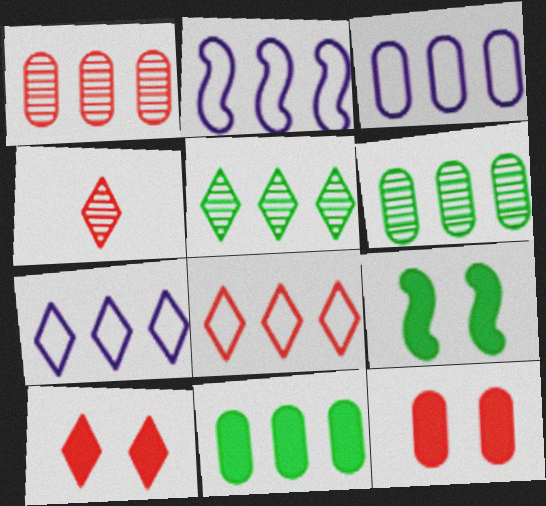[[1, 3, 11], 
[2, 3, 7], 
[3, 4, 9], 
[4, 8, 10]]